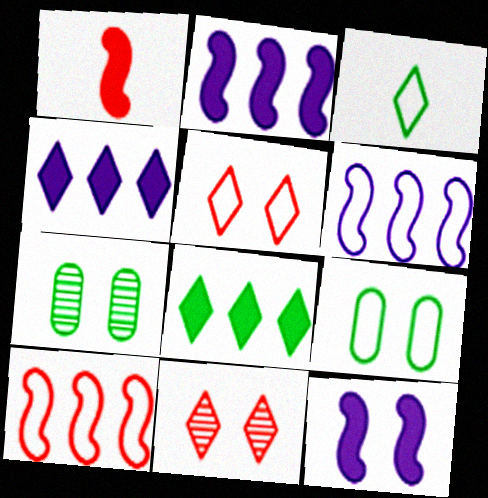[[3, 4, 11], 
[5, 7, 12], 
[9, 11, 12]]